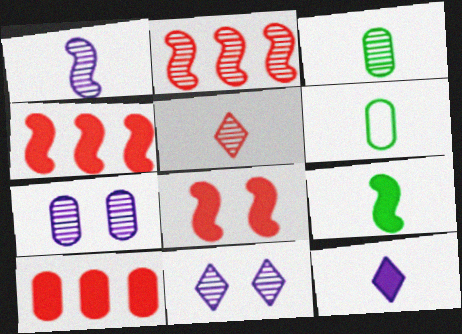[[1, 3, 5], 
[2, 3, 11], 
[4, 6, 11], 
[6, 7, 10]]